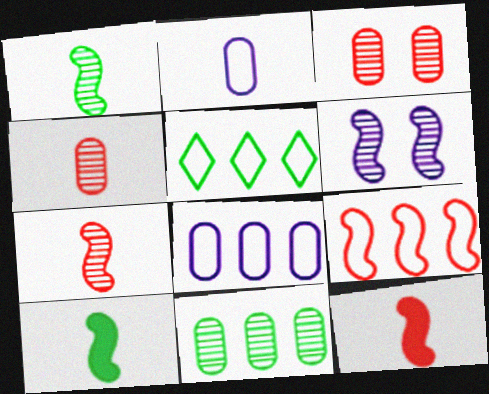[[5, 8, 9], 
[6, 9, 10]]